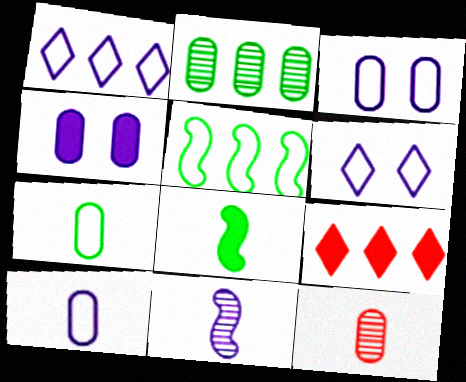[[1, 4, 11], 
[4, 8, 9]]